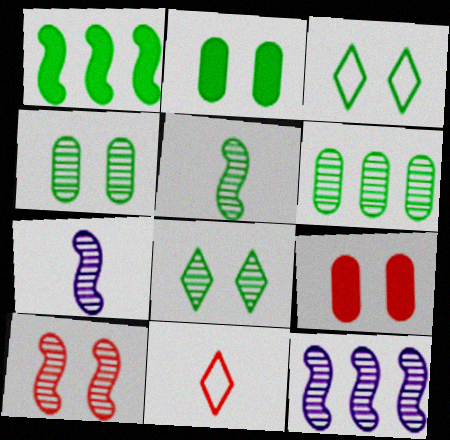[[2, 11, 12], 
[5, 6, 8], 
[5, 10, 12]]